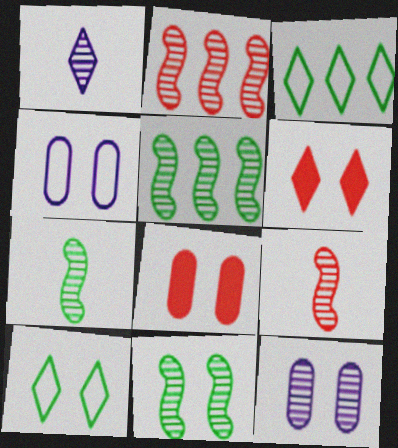[[1, 3, 6], 
[4, 6, 11], 
[5, 7, 11]]